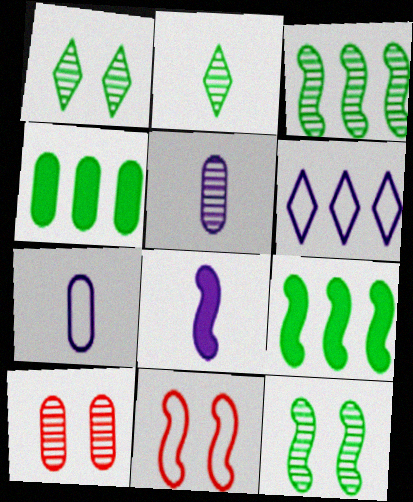[[3, 8, 11], 
[4, 7, 10]]